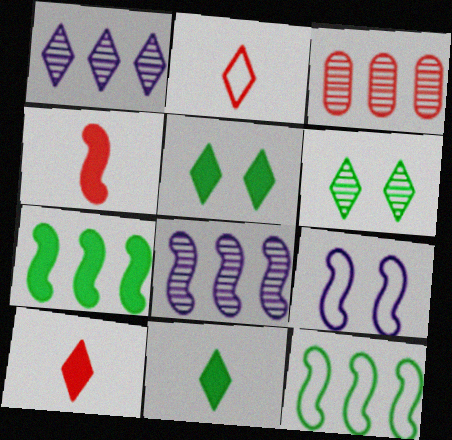[[1, 2, 5], 
[3, 9, 11]]